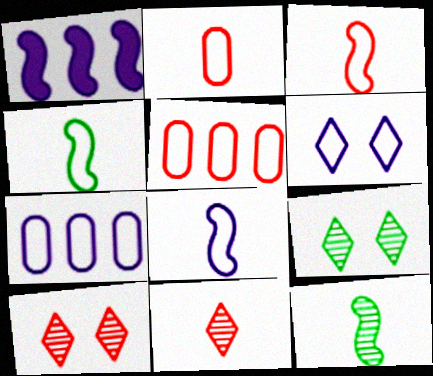[[1, 2, 9], 
[3, 4, 8], 
[4, 5, 6], 
[6, 7, 8]]